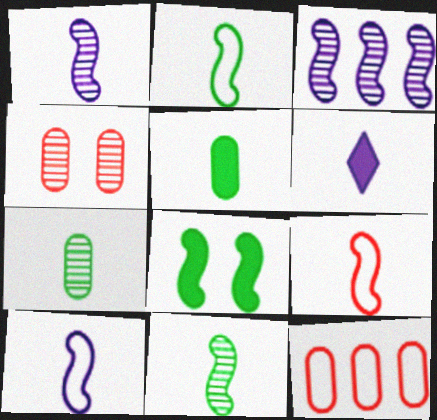[[2, 9, 10], 
[3, 8, 9], 
[6, 7, 9]]